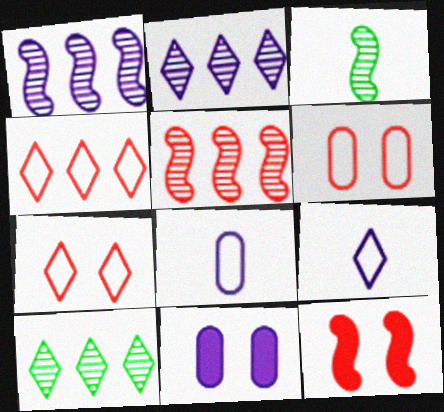[[1, 9, 11], 
[3, 4, 11], 
[8, 10, 12]]